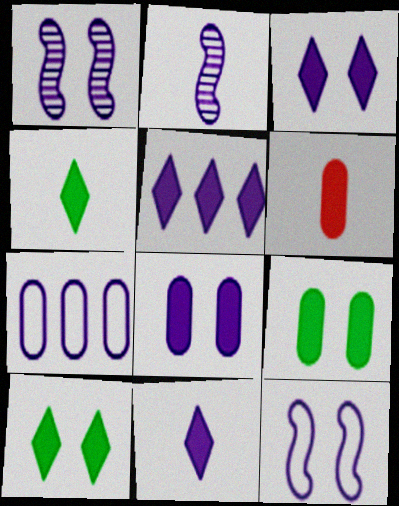[[1, 7, 11], 
[2, 3, 7], 
[3, 5, 11]]